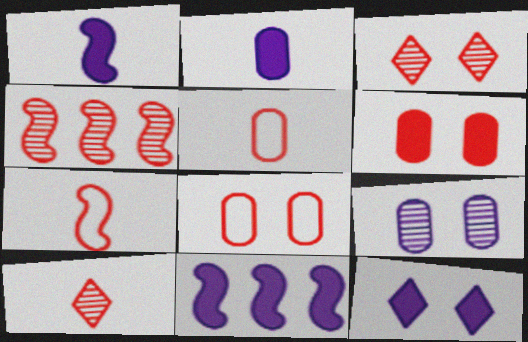[[2, 11, 12]]